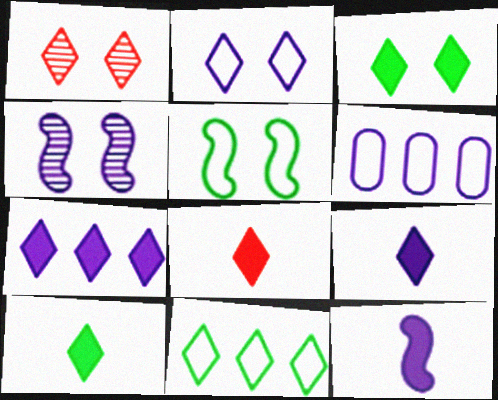[[1, 2, 3], 
[1, 9, 11], 
[3, 7, 8], 
[4, 6, 9], 
[8, 9, 10]]